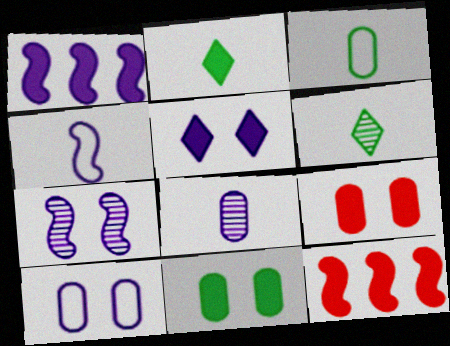[[1, 2, 9], 
[1, 4, 7], 
[5, 7, 10], 
[6, 10, 12]]